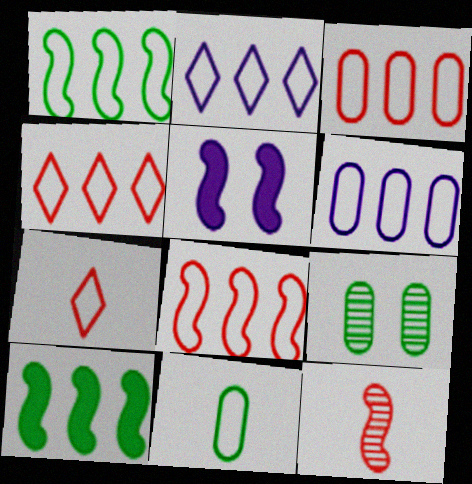[[1, 2, 3], 
[1, 4, 6], 
[1, 5, 12], 
[3, 4, 8]]